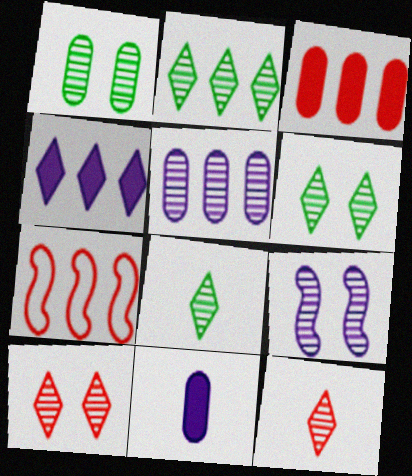[[1, 9, 10], 
[2, 6, 8], 
[6, 7, 11]]